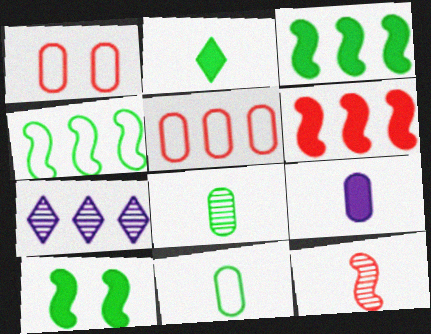[[3, 5, 7]]